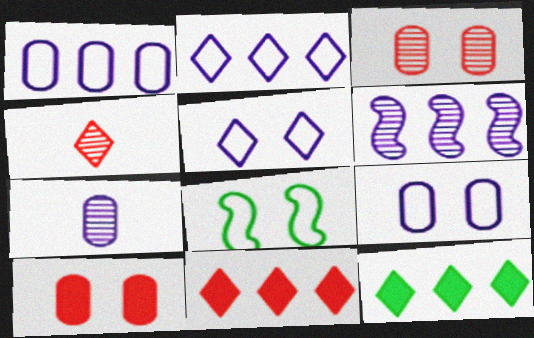[[4, 5, 12], 
[7, 8, 11]]